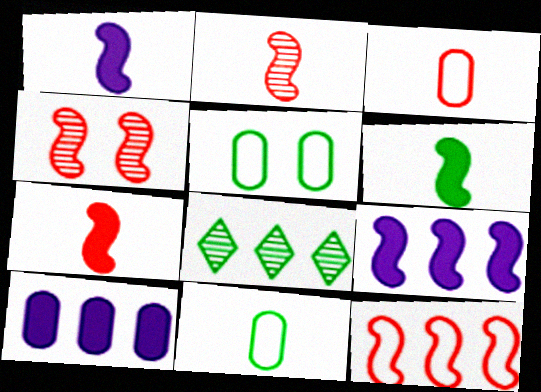[[1, 6, 7], 
[4, 7, 12], 
[5, 6, 8], 
[8, 10, 12]]